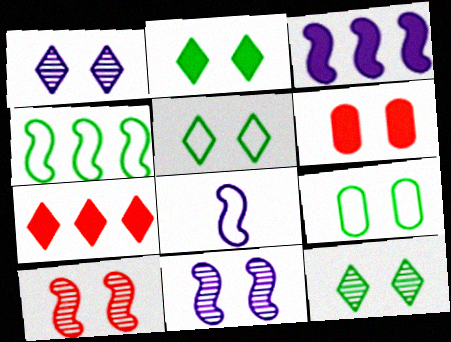[[2, 5, 12], 
[3, 8, 11], 
[5, 6, 11]]